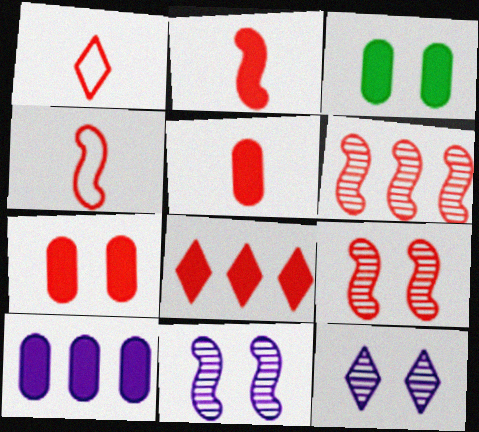[[1, 6, 7], 
[2, 7, 8], 
[3, 5, 10]]